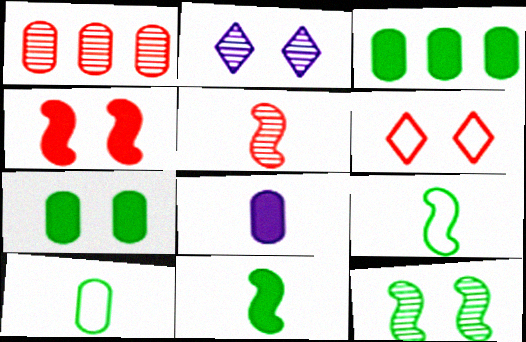[]